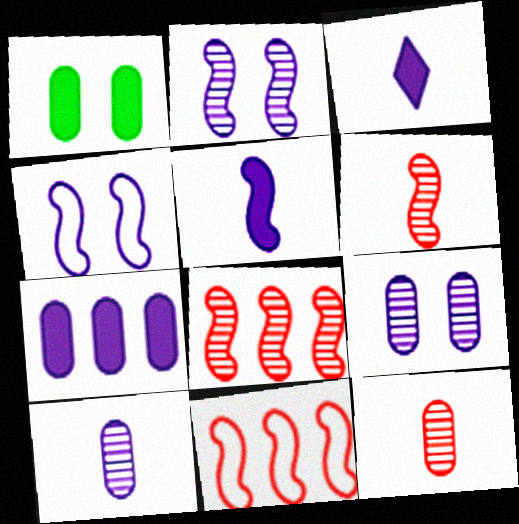[]